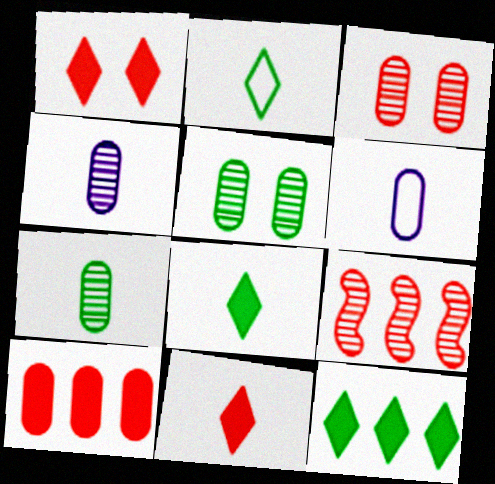[[5, 6, 10]]